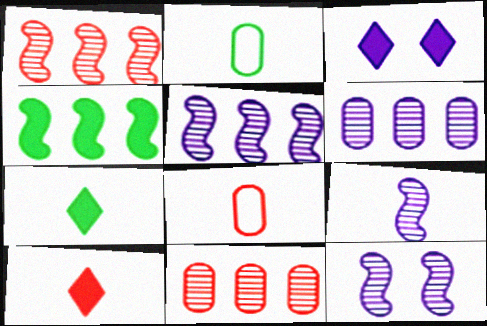[[1, 2, 3], 
[2, 9, 10], 
[5, 9, 12], 
[7, 8, 9]]